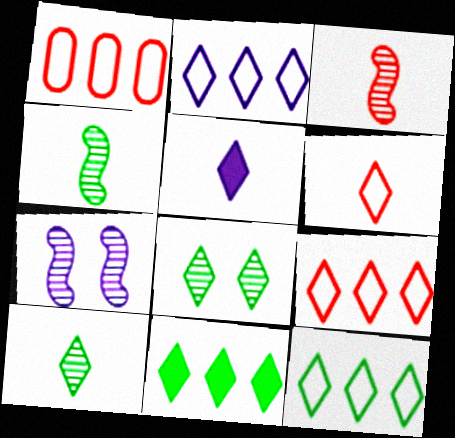[[2, 9, 12], 
[5, 6, 10], 
[5, 8, 9]]